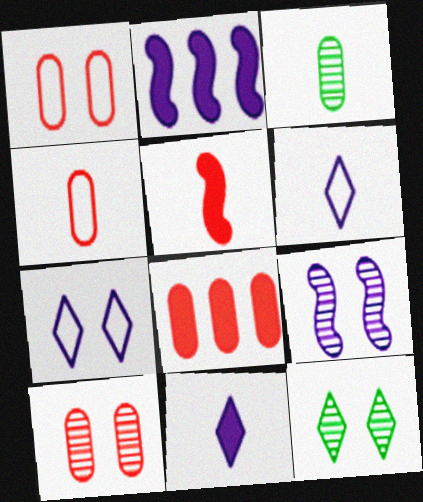[[2, 4, 12], 
[3, 5, 6], 
[4, 8, 10], 
[9, 10, 12]]